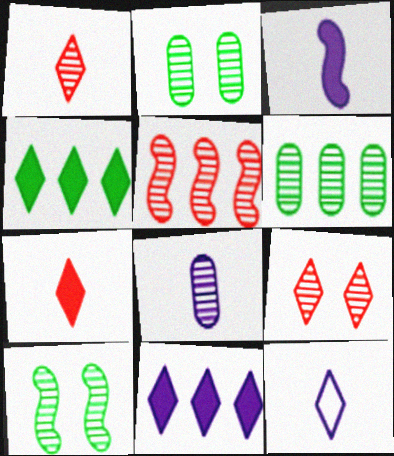[[3, 8, 12], 
[4, 9, 12]]